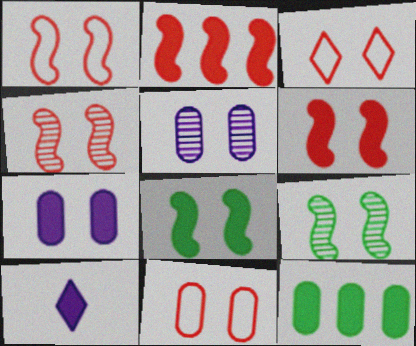[[1, 3, 11], 
[1, 4, 6], 
[3, 5, 8], 
[3, 7, 9], 
[6, 10, 12]]